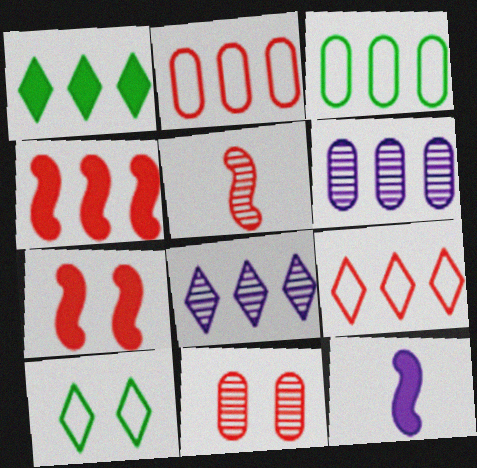[[1, 8, 9], 
[3, 4, 8]]